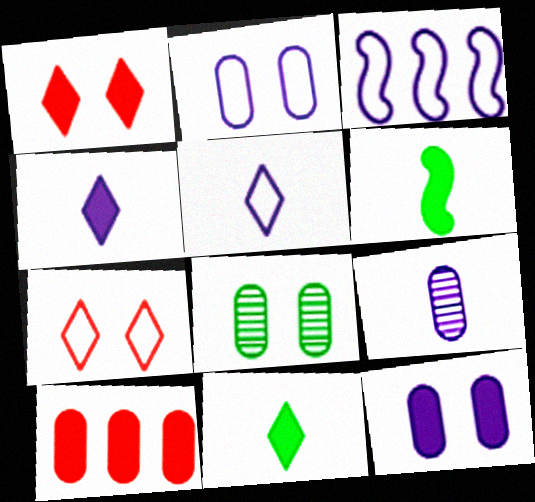[[2, 3, 5]]